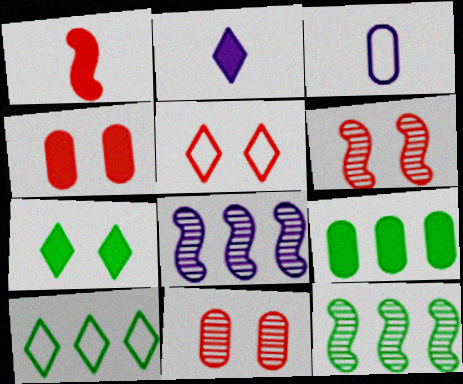[[3, 9, 11], 
[4, 5, 6], 
[9, 10, 12]]